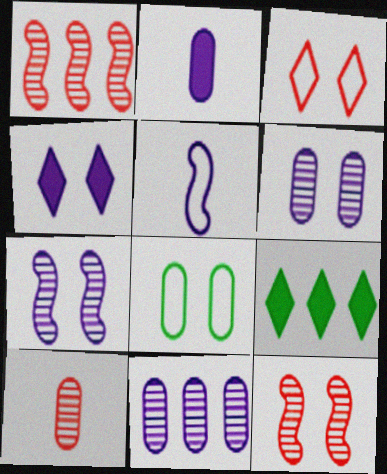[[4, 5, 11], 
[4, 8, 12]]